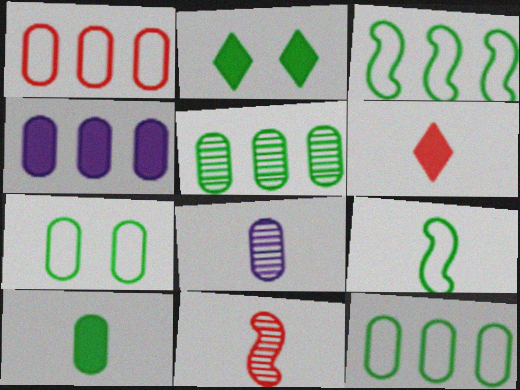[[1, 4, 5], 
[2, 5, 9], 
[5, 7, 10], 
[6, 8, 9]]